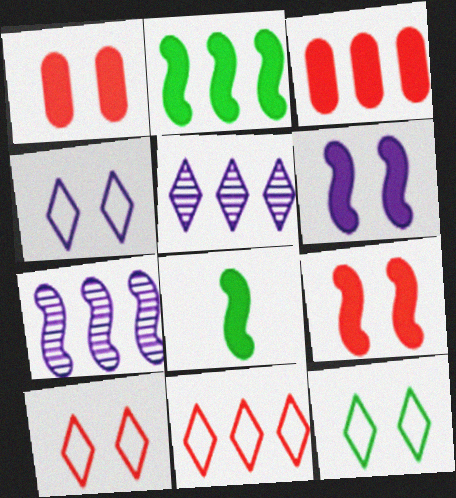[[4, 10, 12]]